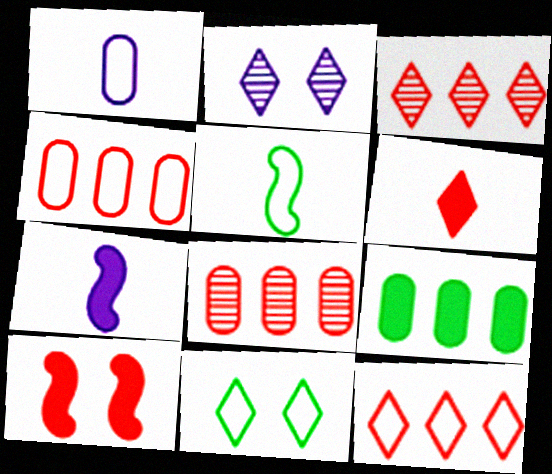[[7, 8, 11]]